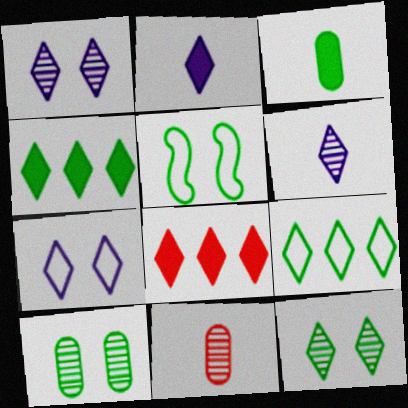[]